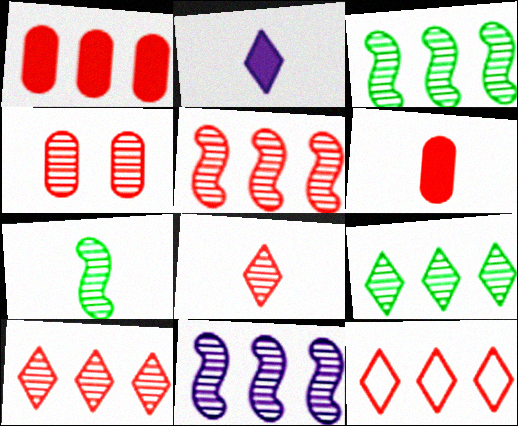[[1, 5, 12], 
[3, 5, 11], 
[4, 5, 8]]